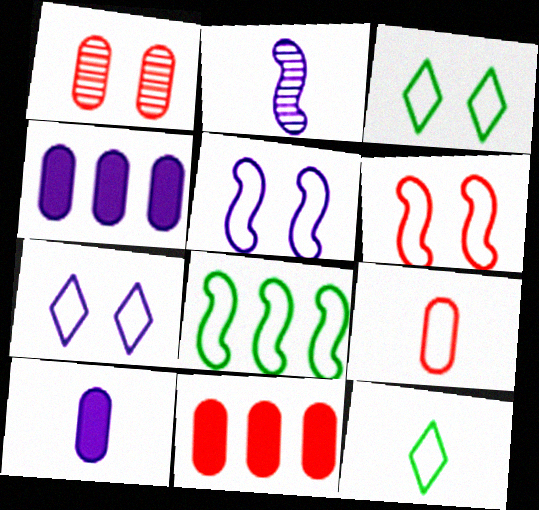[[1, 9, 11], 
[2, 3, 11], 
[2, 4, 7], 
[7, 8, 9]]